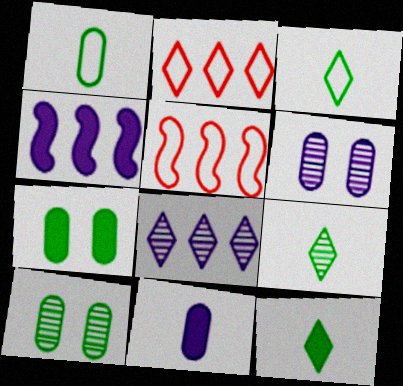[[3, 9, 12], 
[5, 6, 12]]